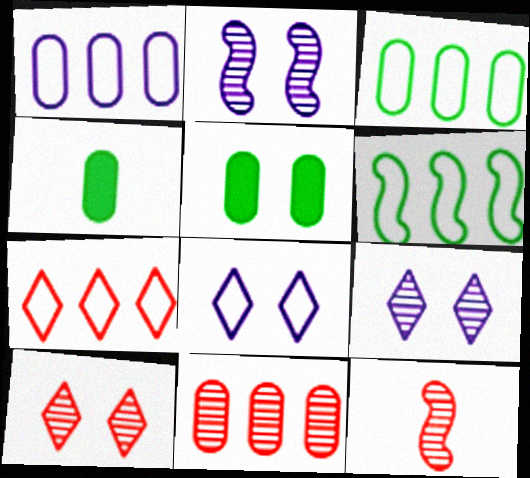[[1, 6, 7], 
[2, 4, 7], 
[10, 11, 12]]